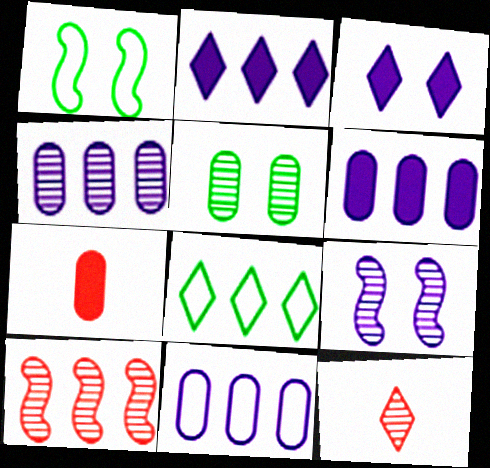[[1, 6, 12], 
[3, 8, 12], 
[4, 6, 11], 
[5, 7, 11], 
[6, 8, 10], 
[7, 8, 9]]